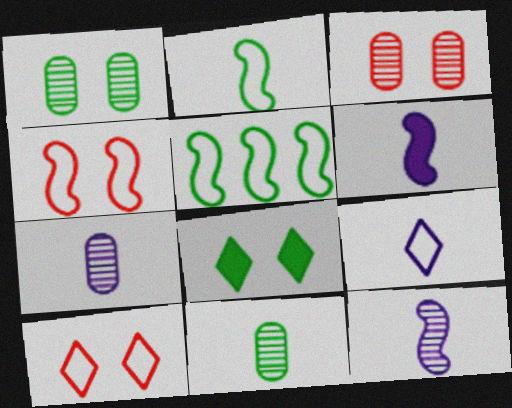[[5, 8, 11], 
[6, 7, 9]]